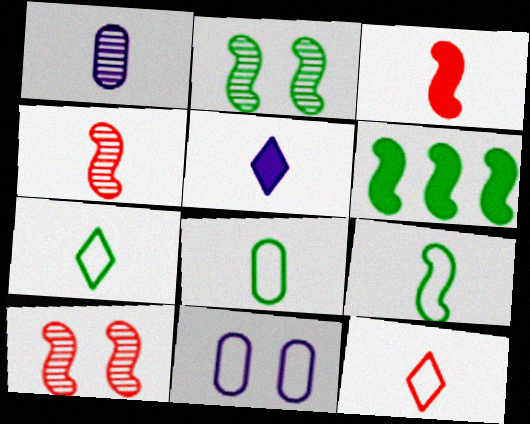[[1, 3, 7], 
[2, 6, 9], 
[4, 5, 8], 
[7, 8, 9]]